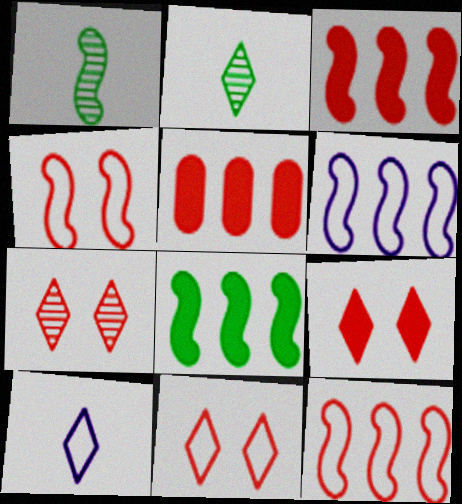[[7, 9, 11]]